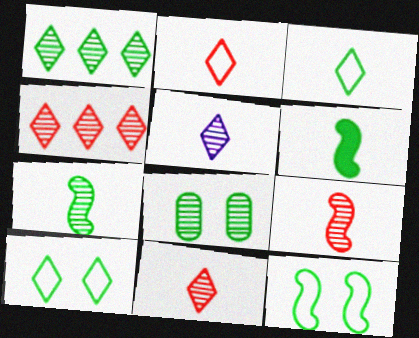[[1, 7, 8]]